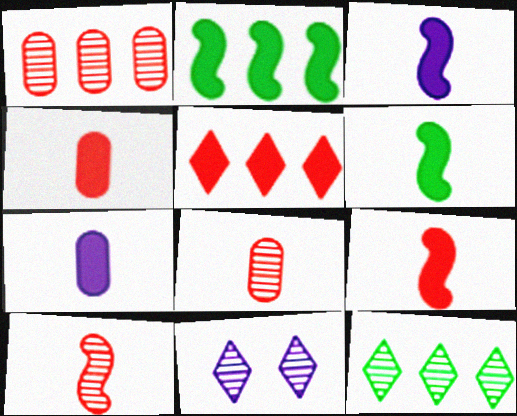[[3, 6, 9]]